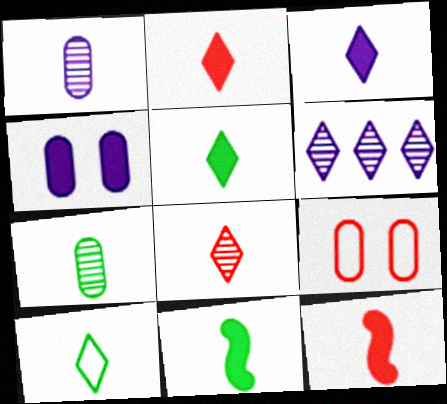[[1, 10, 12], 
[2, 3, 5], 
[3, 8, 10], 
[6, 9, 11], 
[7, 10, 11]]